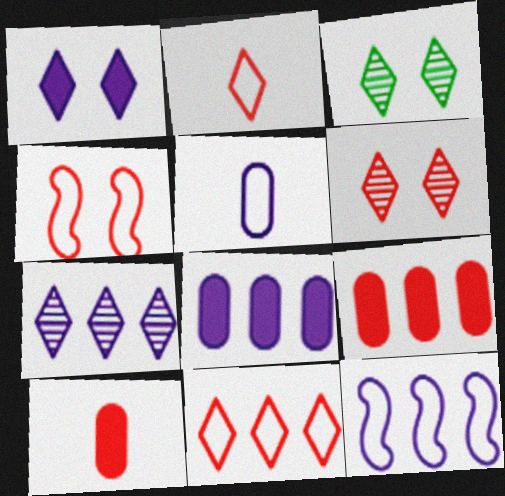[[3, 10, 12], 
[7, 8, 12]]